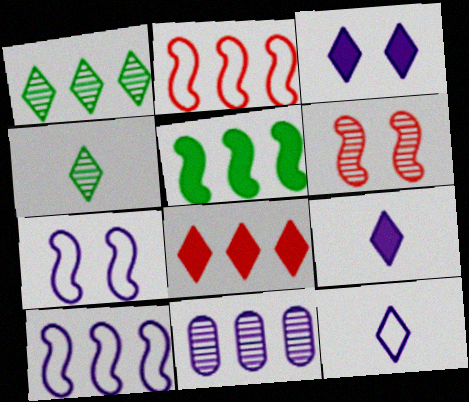[[4, 6, 11], 
[7, 9, 11]]